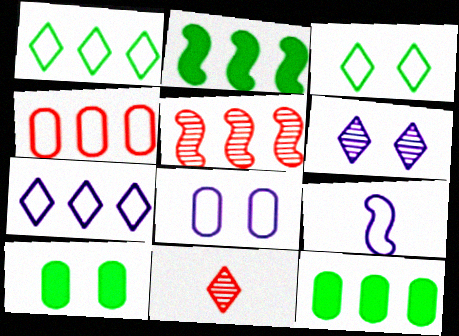[[2, 8, 11], 
[3, 4, 9], 
[5, 7, 12], 
[7, 8, 9]]